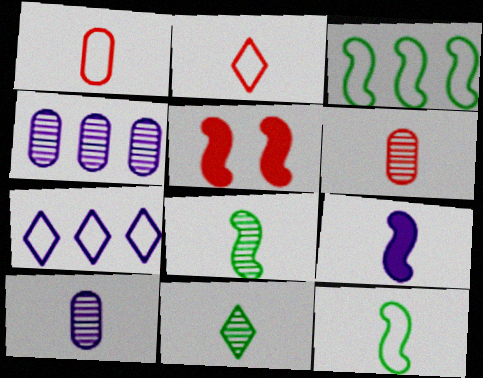[[1, 9, 11]]